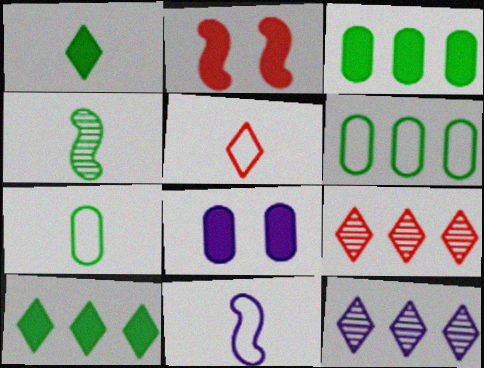[[1, 4, 7], 
[2, 7, 12], 
[5, 7, 11], 
[8, 11, 12]]